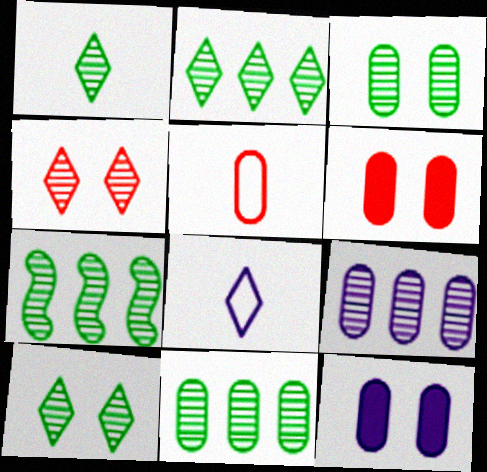[[1, 2, 10], 
[1, 3, 7], 
[2, 7, 11], 
[5, 11, 12], 
[6, 7, 8]]